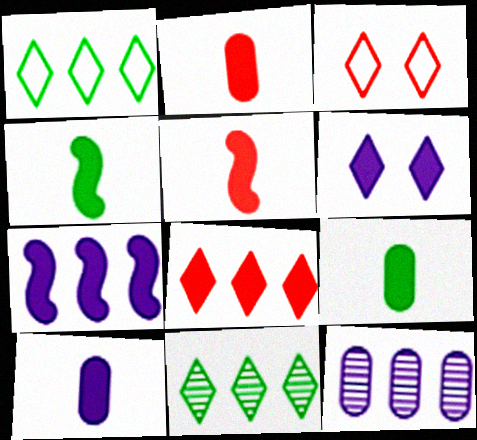[[2, 9, 10], 
[3, 4, 12], 
[6, 7, 10]]